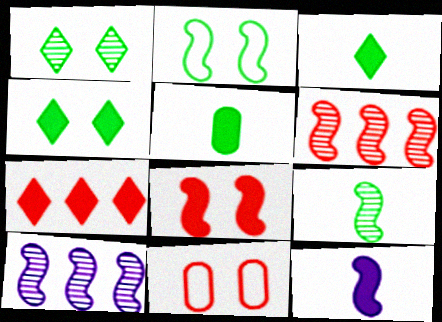[[2, 6, 12], 
[3, 10, 11]]